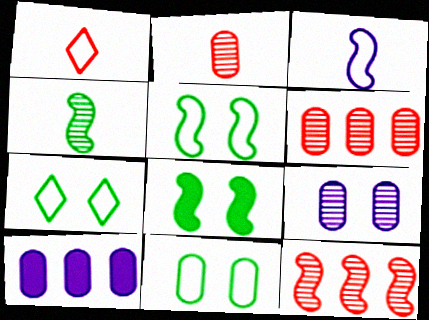[[2, 10, 11], 
[3, 8, 12], 
[5, 7, 11]]